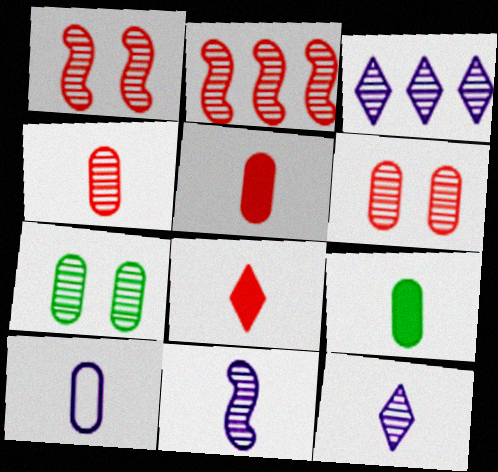[[2, 7, 12], 
[4, 9, 10]]